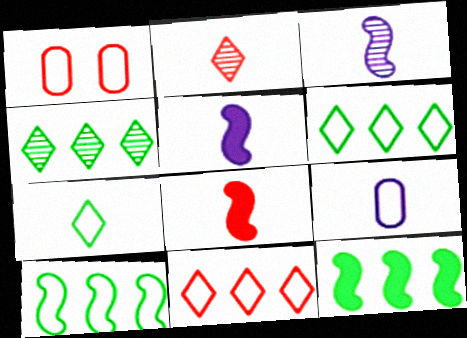[[1, 4, 5]]